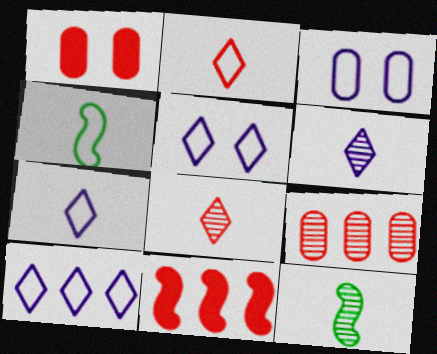[[1, 10, 12], 
[5, 7, 10]]